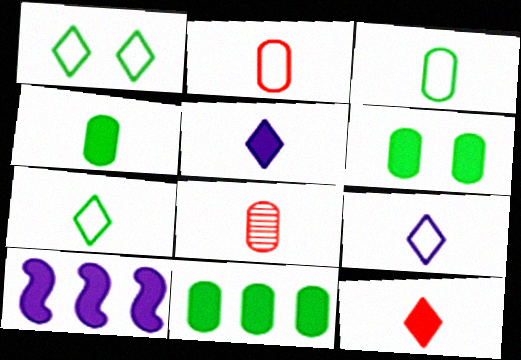[[1, 8, 10], 
[4, 6, 11], 
[6, 10, 12]]